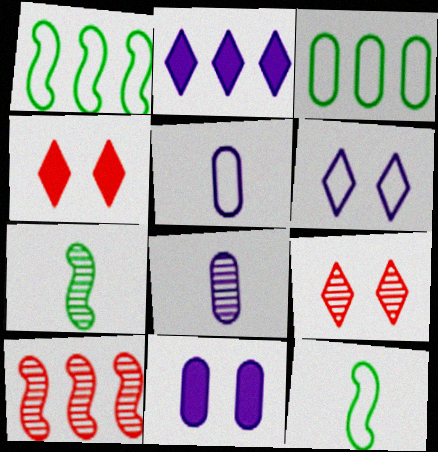[[1, 4, 8], 
[2, 3, 10]]